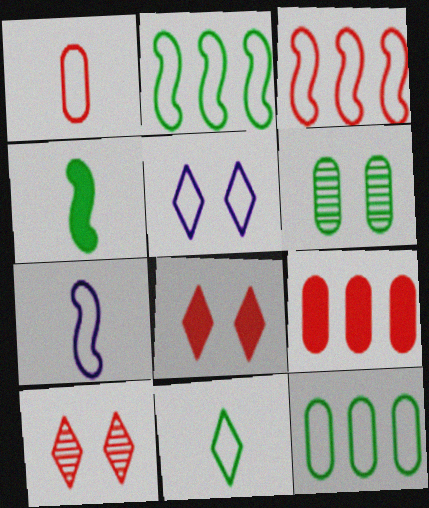[[1, 2, 5], 
[1, 7, 11]]